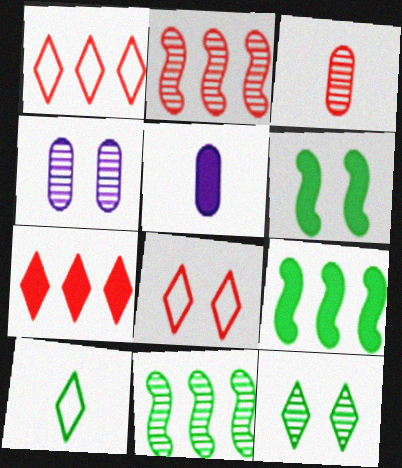[[4, 6, 8], 
[5, 6, 7], 
[5, 8, 11]]